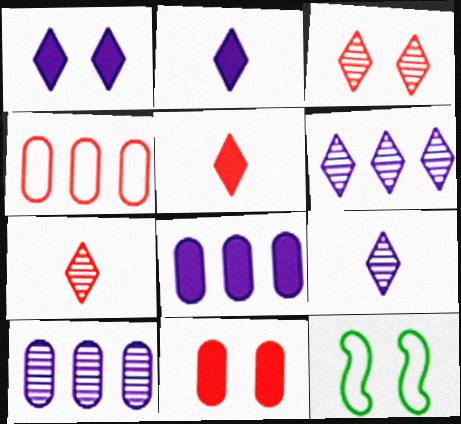[[5, 10, 12], 
[7, 8, 12]]